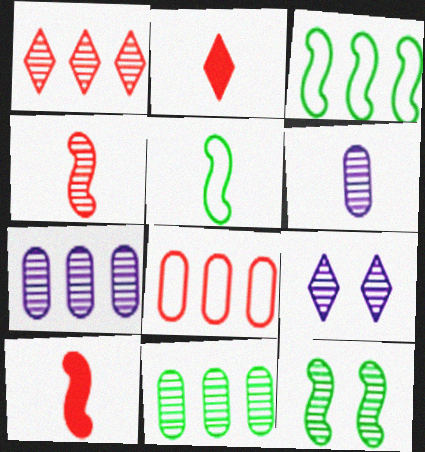[[1, 6, 12], 
[2, 5, 6], 
[4, 9, 11]]